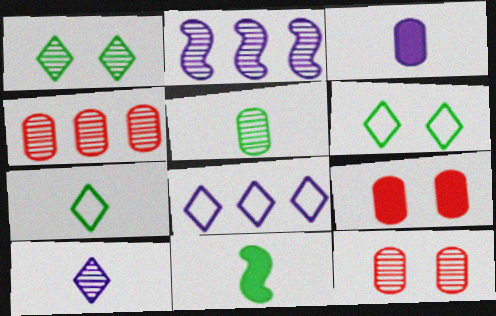[[2, 7, 9], 
[5, 7, 11], 
[8, 11, 12]]